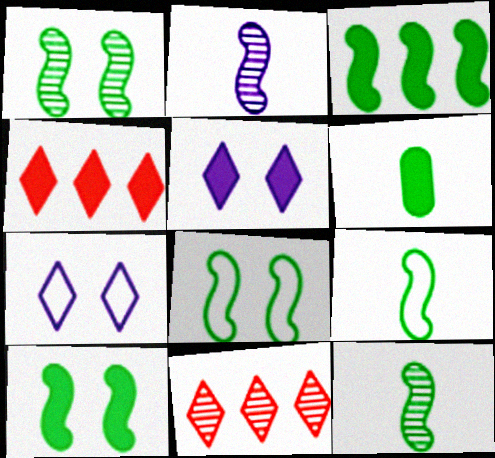[[1, 3, 9], 
[1, 8, 10], 
[3, 8, 12]]